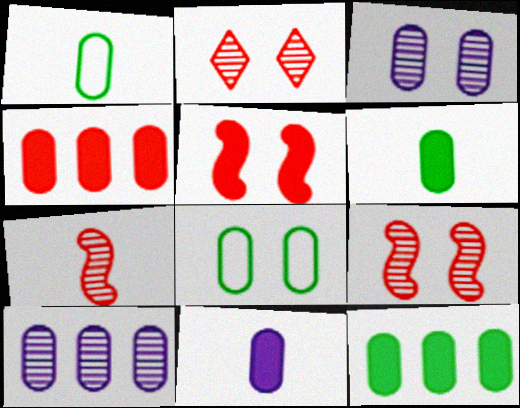[[1, 3, 4]]